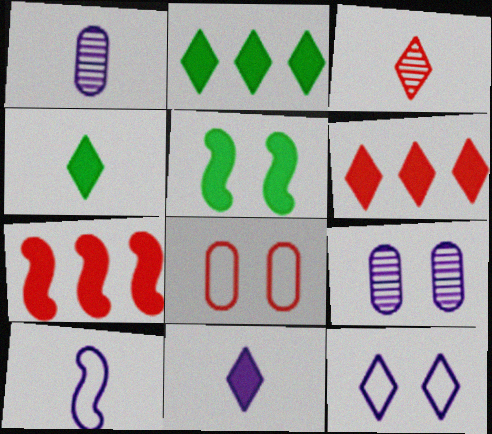[[1, 10, 11], 
[2, 3, 12], 
[3, 7, 8]]